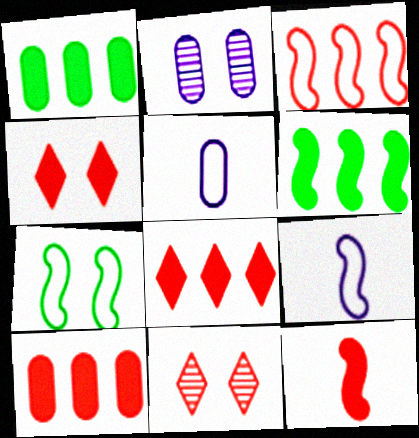[[1, 9, 11], 
[2, 4, 7], 
[3, 7, 9], 
[4, 10, 12], 
[5, 6, 11]]